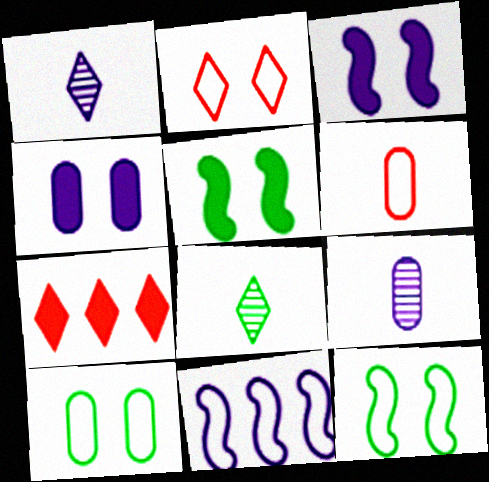[[1, 4, 11], 
[7, 9, 12]]